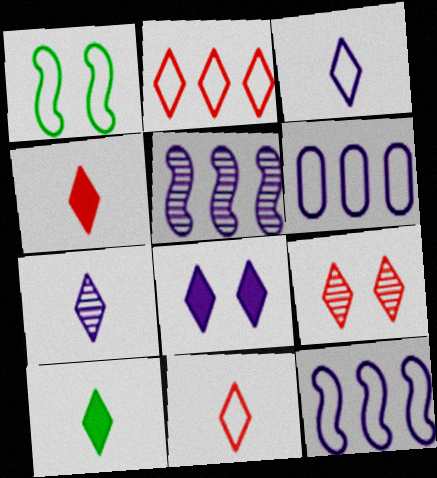[[1, 6, 11], 
[2, 4, 9], 
[7, 10, 11]]